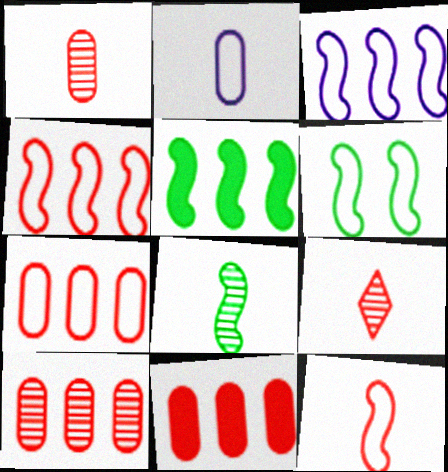[[3, 6, 12], 
[5, 6, 8], 
[7, 10, 11]]